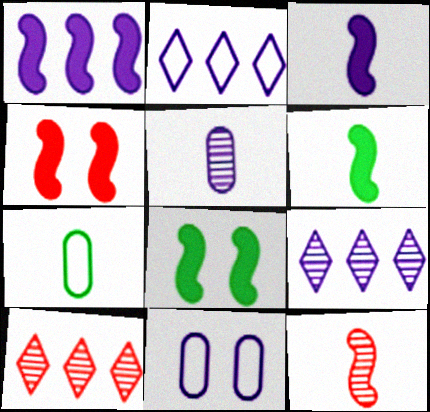[[1, 4, 6], 
[3, 9, 11], 
[4, 7, 9], 
[6, 10, 11]]